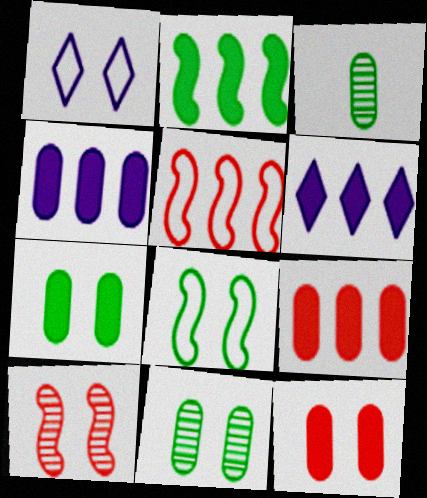[[1, 7, 10], 
[2, 6, 9]]